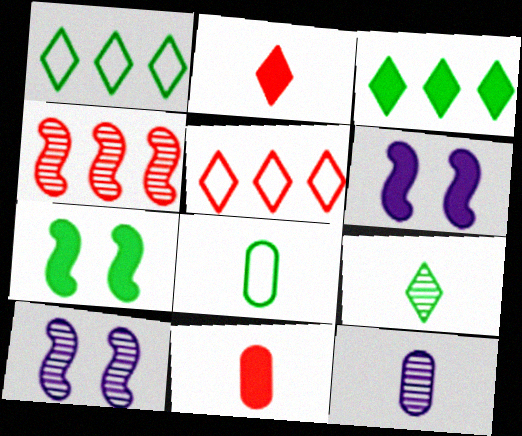[[1, 10, 11], 
[3, 6, 11], 
[5, 7, 12], 
[8, 11, 12]]